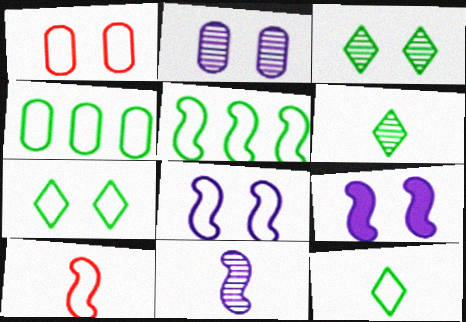[[1, 3, 9], 
[1, 7, 8], 
[5, 8, 10]]